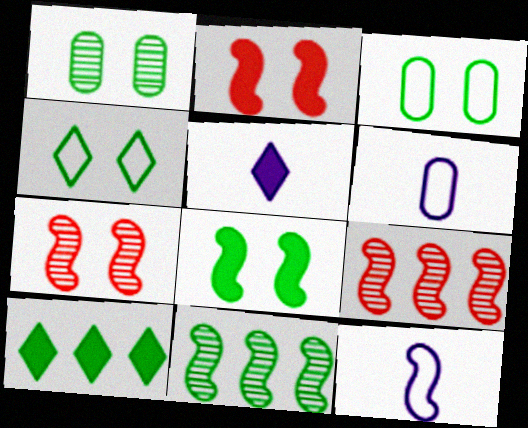[[1, 4, 8], 
[2, 11, 12], 
[3, 5, 9], 
[6, 7, 10], 
[8, 9, 12]]